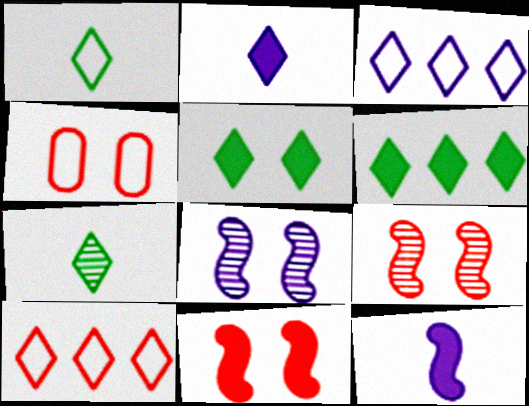[[4, 5, 8]]